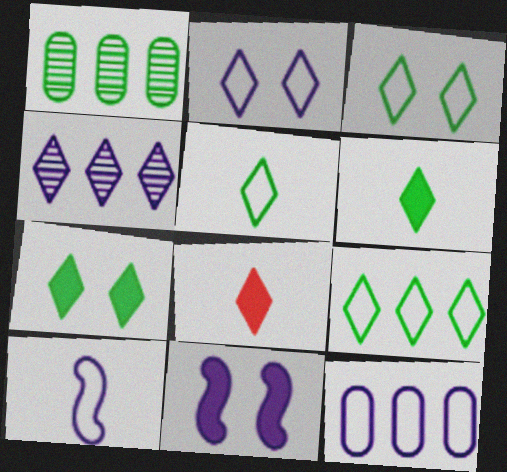[[2, 10, 12], 
[3, 4, 8], 
[3, 5, 9]]